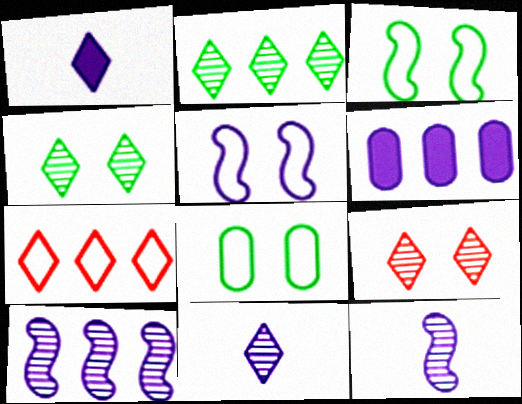[[1, 4, 7], 
[2, 9, 11], 
[5, 6, 11]]